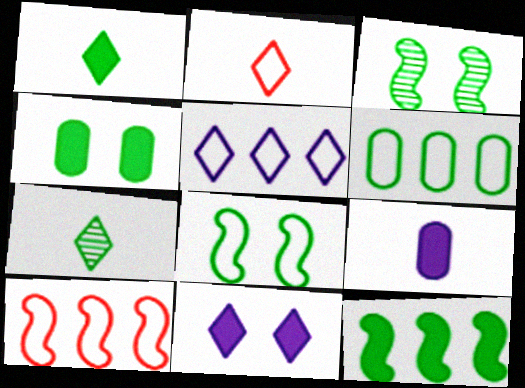[[1, 3, 6], 
[1, 4, 12], 
[5, 6, 10]]